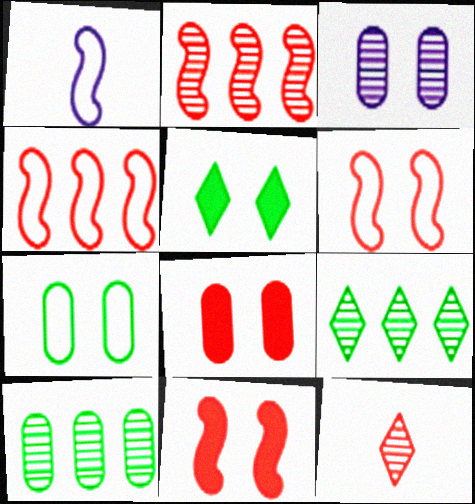[[1, 8, 9], 
[3, 5, 6], 
[3, 7, 8], 
[4, 8, 12]]